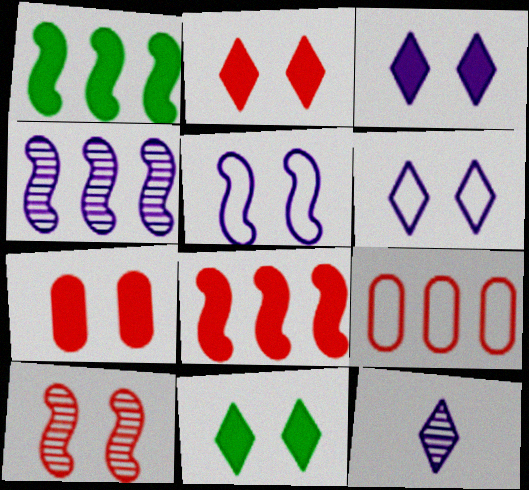[[2, 3, 11]]